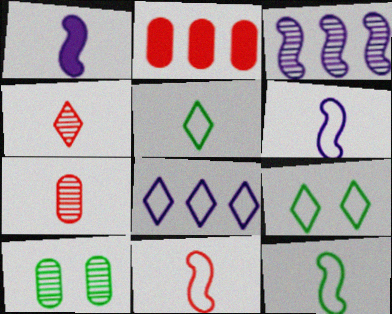[[1, 5, 7], 
[3, 4, 10], 
[6, 11, 12]]